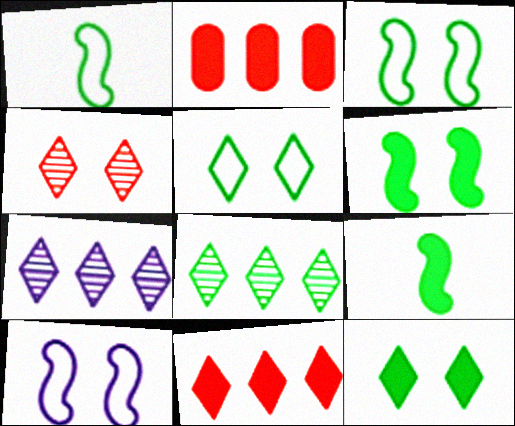[]